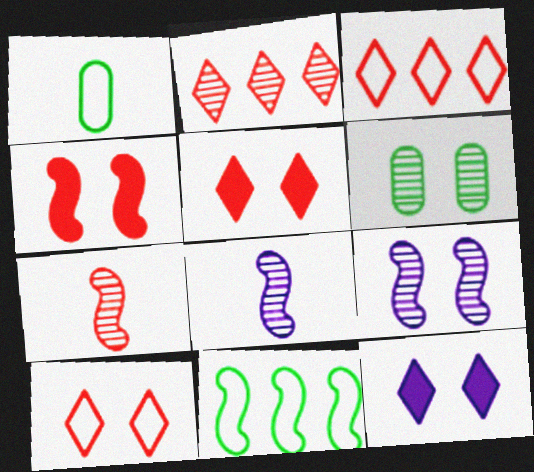[[2, 6, 8], 
[4, 8, 11]]